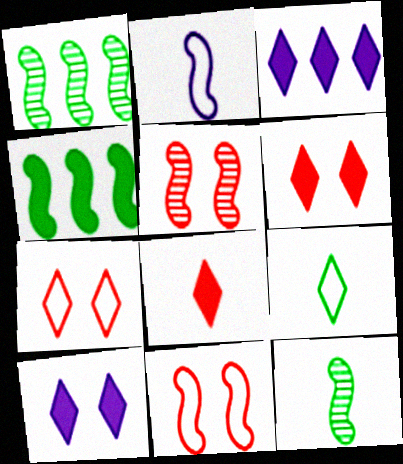[[2, 4, 5]]